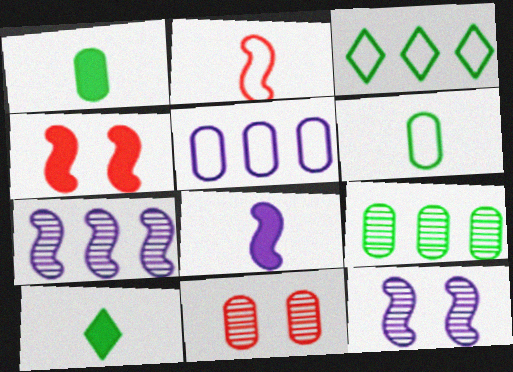[[1, 5, 11], 
[3, 8, 11]]